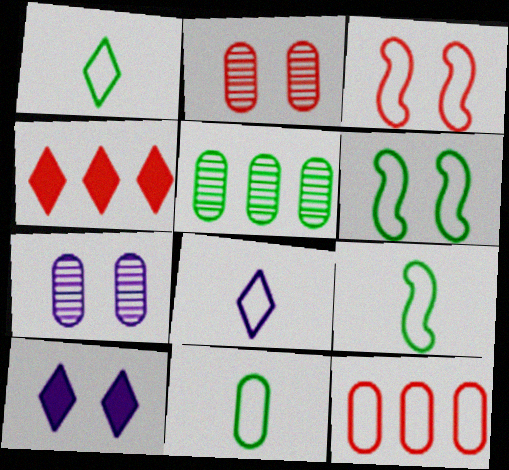[[1, 9, 11], 
[2, 6, 10], 
[4, 7, 9], 
[6, 8, 12]]